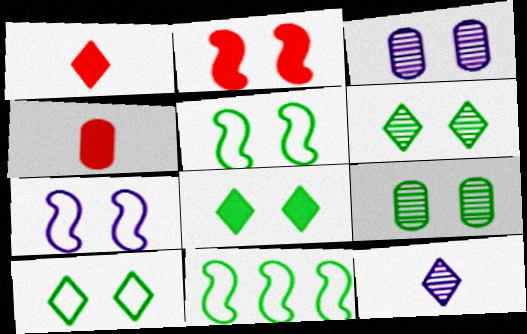[[1, 3, 11], 
[2, 3, 10], 
[5, 8, 9], 
[6, 8, 10]]